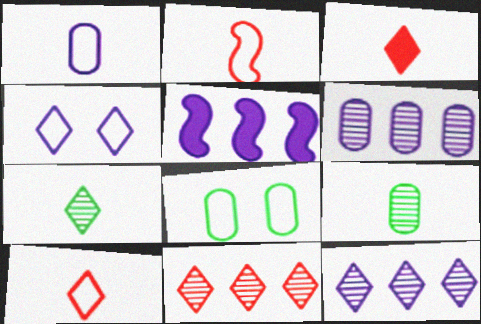[]